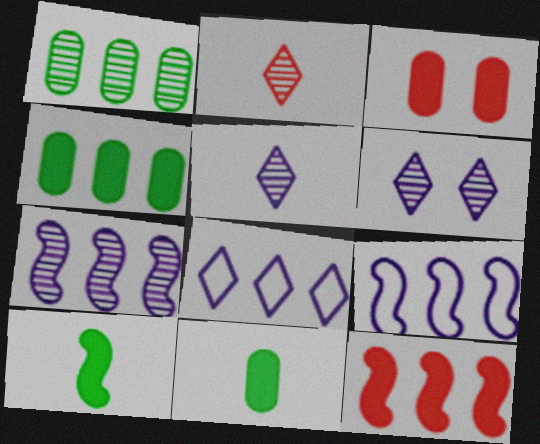[[1, 8, 12]]